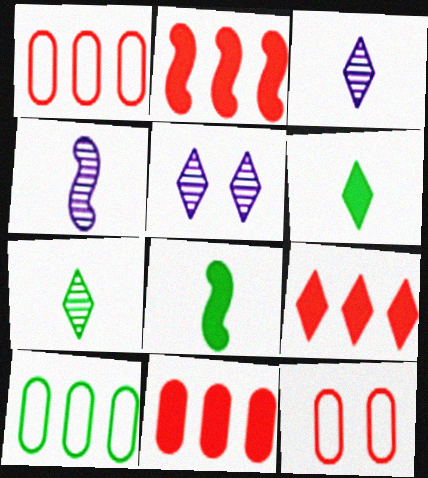[[1, 5, 8], 
[2, 9, 11]]